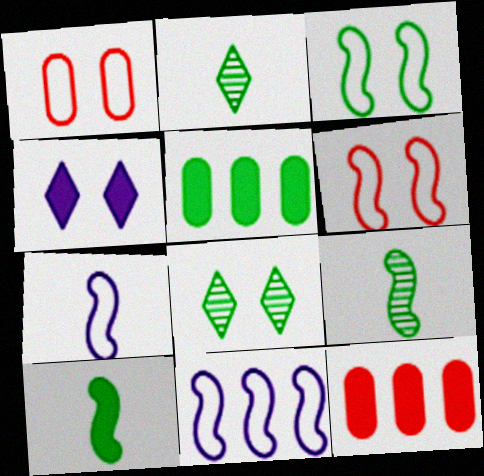[[2, 3, 5], 
[4, 10, 12], 
[7, 8, 12]]